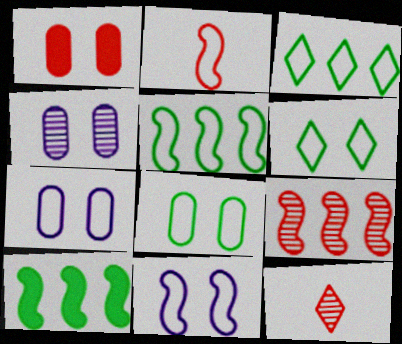[[1, 4, 8], 
[2, 3, 7], 
[2, 5, 11], 
[7, 10, 12]]